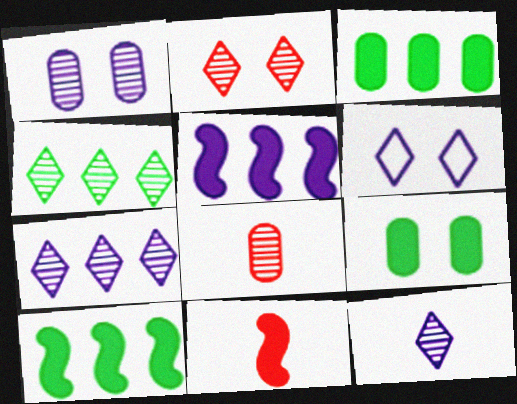[[2, 4, 12], 
[6, 8, 10]]